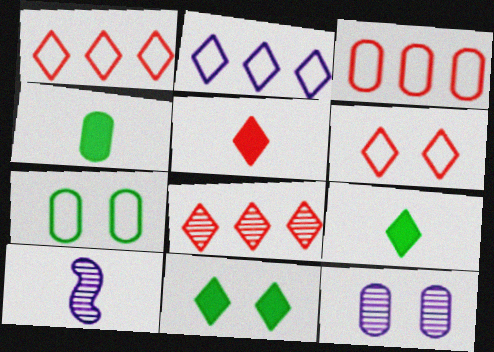[[3, 4, 12], 
[3, 10, 11], 
[5, 6, 8]]